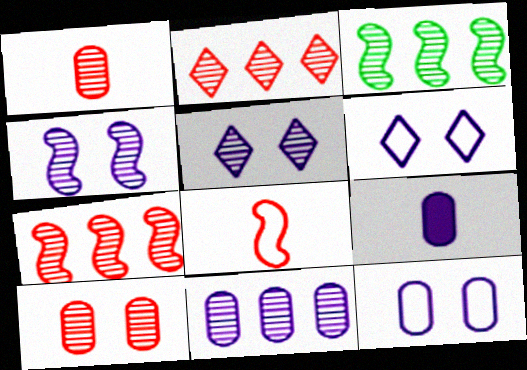[[1, 3, 5], 
[2, 3, 11], 
[9, 11, 12]]